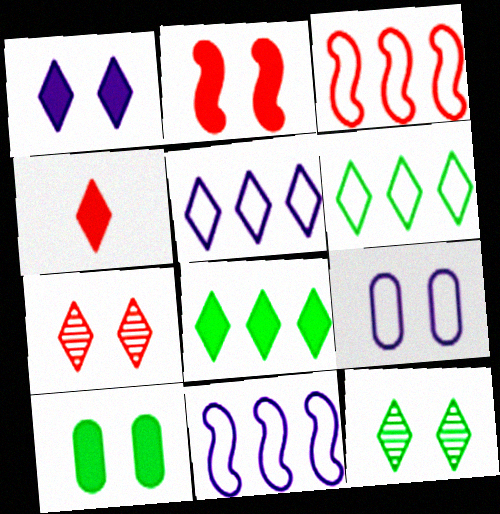[[1, 2, 10], 
[1, 4, 8], 
[2, 9, 12], 
[4, 5, 12]]